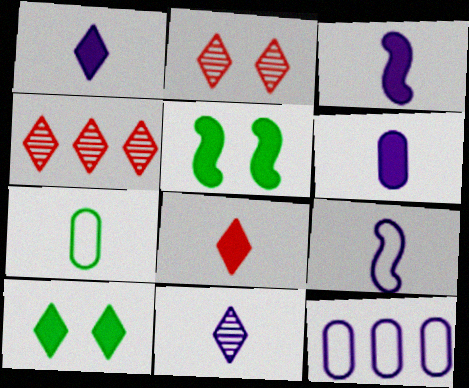[[1, 3, 6], 
[6, 9, 11]]